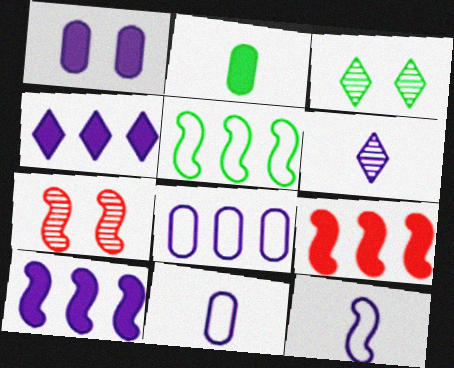[[2, 3, 5], 
[3, 9, 11]]